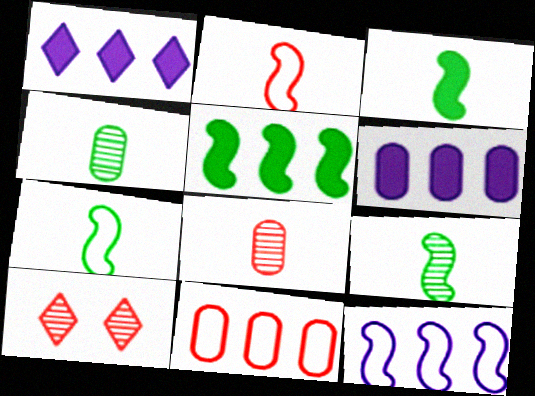[[3, 7, 9], 
[6, 7, 10]]